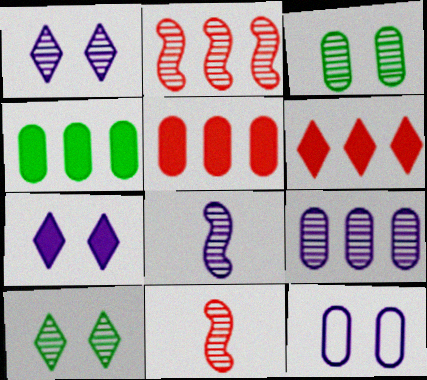[[1, 8, 9], 
[9, 10, 11]]